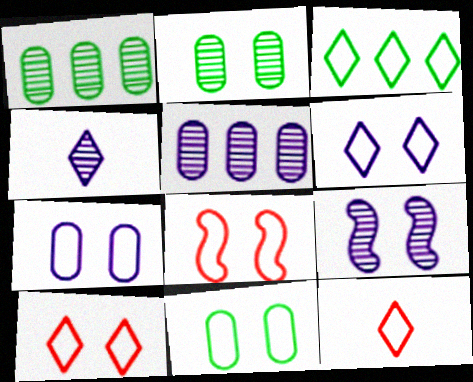[[3, 6, 12], 
[4, 5, 9], 
[6, 8, 11]]